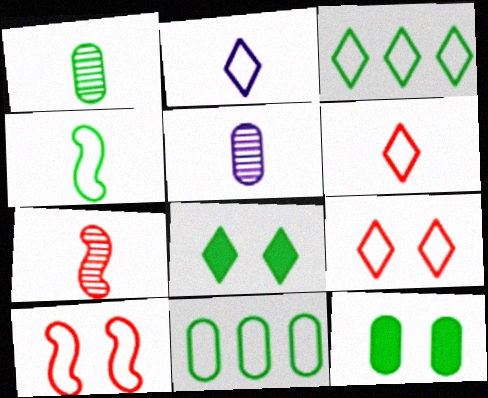[[1, 11, 12], 
[2, 3, 9], 
[2, 10, 11]]